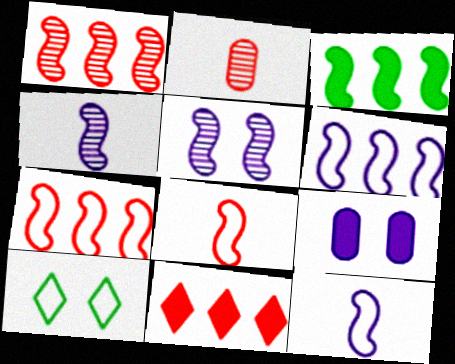[[1, 3, 6], 
[3, 5, 8]]